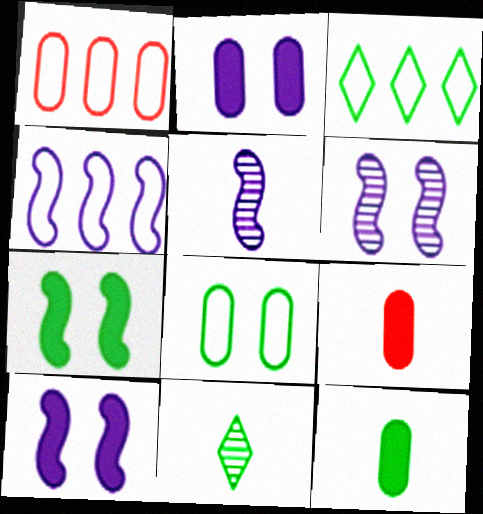[[1, 3, 4], 
[1, 10, 11], 
[3, 6, 9], 
[4, 5, 10]]